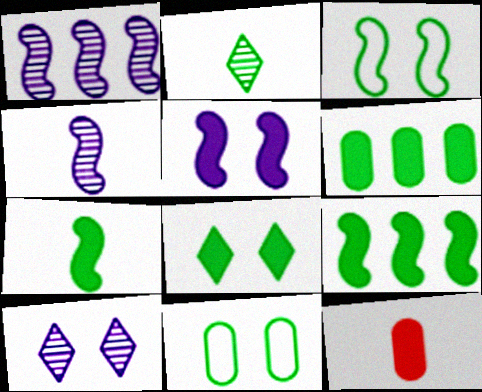[[2, 3, 6], 
[2, 9, 11], 
[6, 7, 8]]